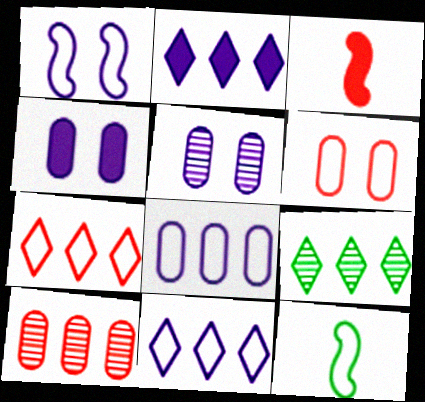[[2, 7, 9], 
[6, 11, 12]]